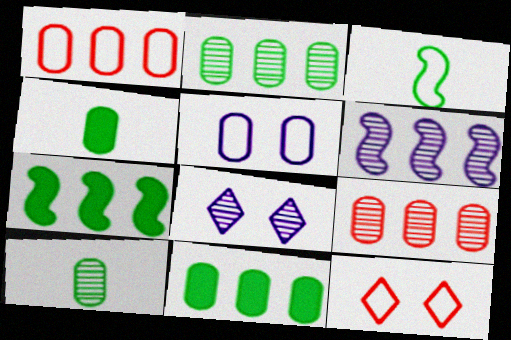[[4, 5, 9], 
[4, 6, 12]]